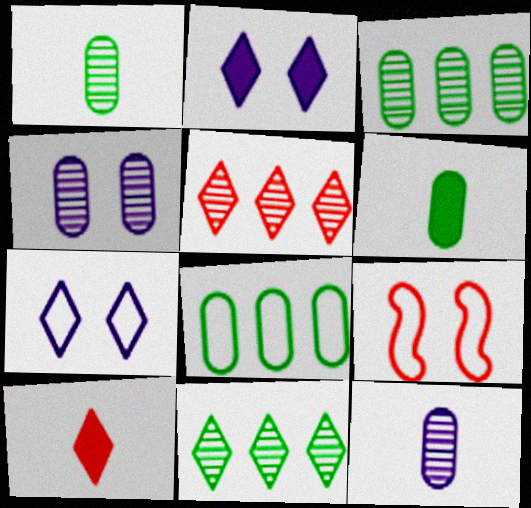[[7, 10, 11]]